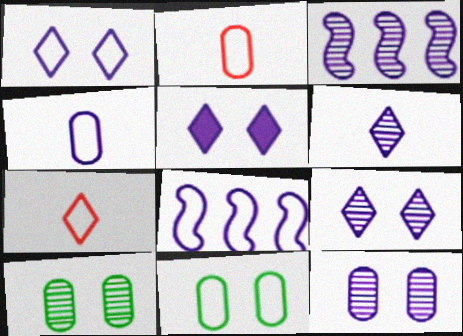[[1, 4, 8], 
[1, 5, 9], 
[3, 4, 5], 
[3, 6, 12], 
[7, 8, 11]]